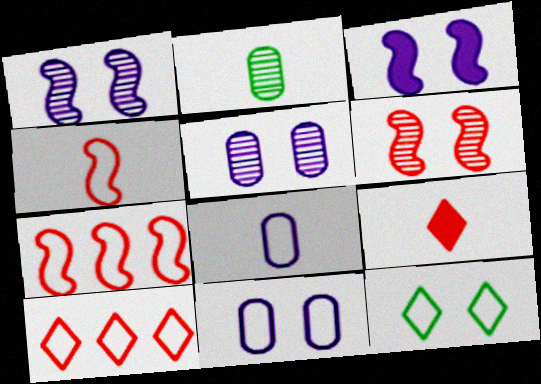[[2, 3, 10], 
[7, 8, 12]]